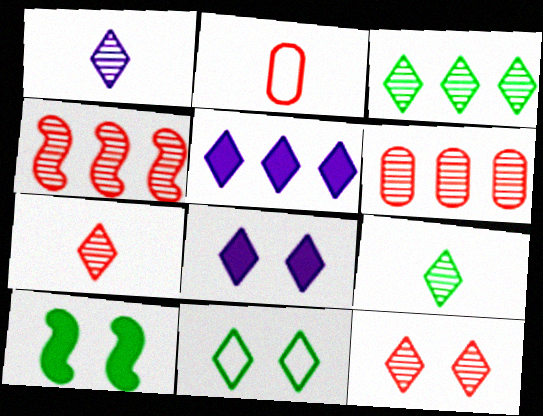[[1, 3, 12], 
[1, 7, 9], 
[5, 7, 11], 
[8, 11, 12]]